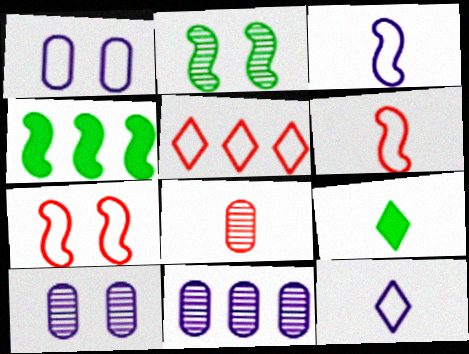[[3, 8, 9], 
[4, 5, 11], 
[7, 9, 11]]